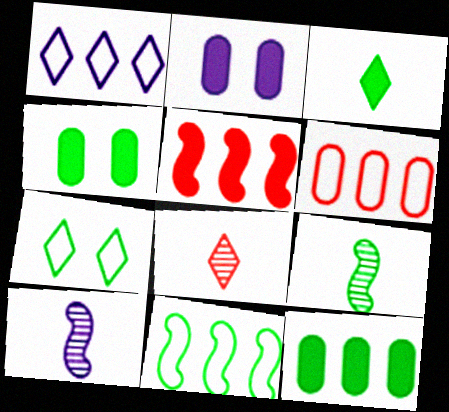[[1, 2, 10], 
[1, 6, 11], 
[2, 3, 5], 
[2, 8, 11], 
[7, 9, 12]]